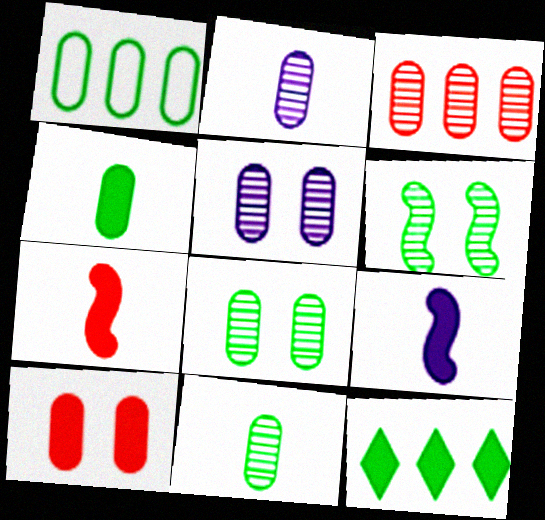[[1, 2, 10], 
[1, 4, 8], 
[2, 3, 8], 
[3, 5, 11], 
[9, 10, 12]]